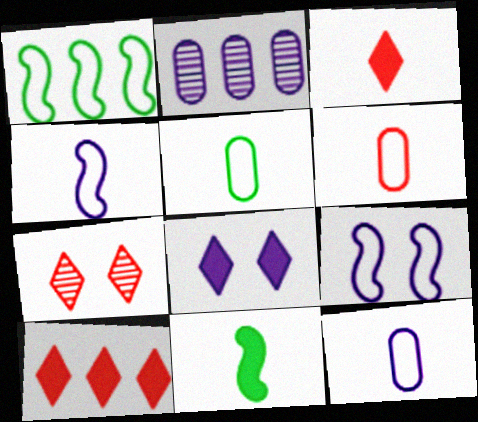[[1, 2, 10], 
[2, 4, 8], 
[5, 6, 12]]